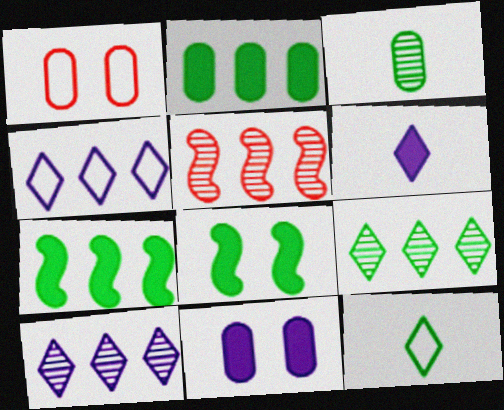[[2, 4, 5], 
[5, 11, 12]]